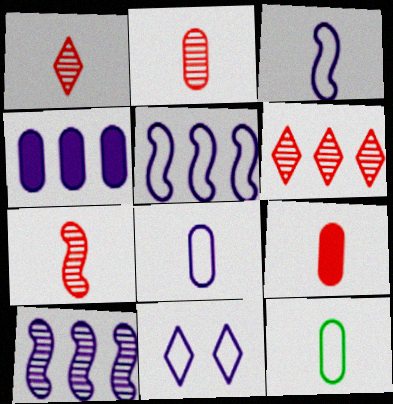[[1, 2, 7], 
[5, 8, 11]]